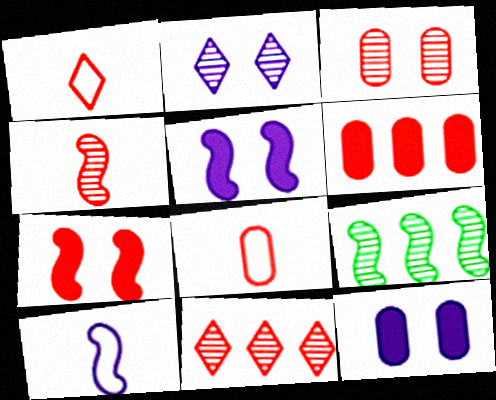[[1, 9, 12], 
[3, 4, 11], 
[3, 6, 8], 
[7, 8, 11], 
[7, 9, 10]]